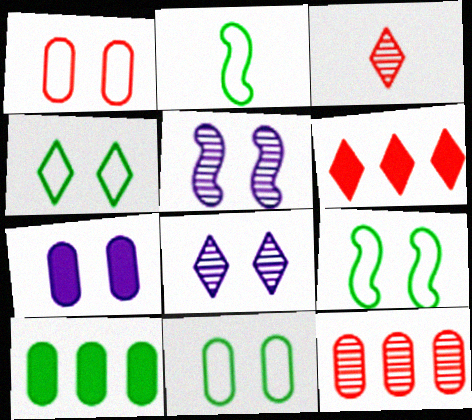[[4, 9, 11]]